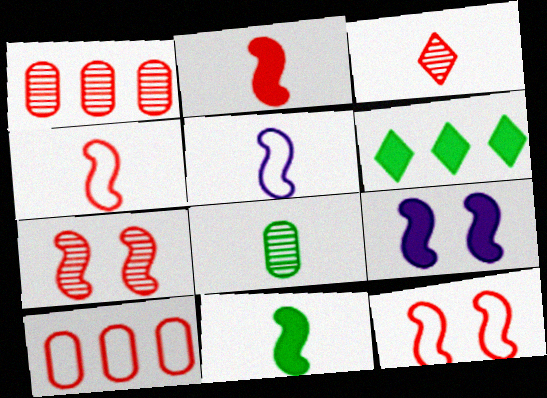[[1, 3, 7]]